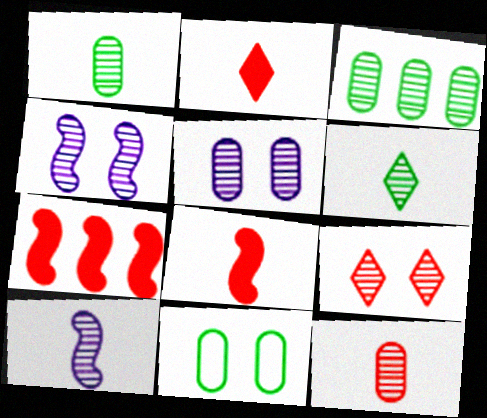[[3, 5, 12], 
[3, 9, 10], 
[6, 10, 12]]